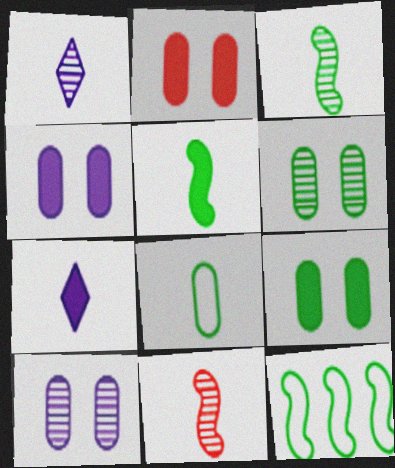[[1, 2, 12], 
[2, 4, 9], 
[7, 8, 11]]